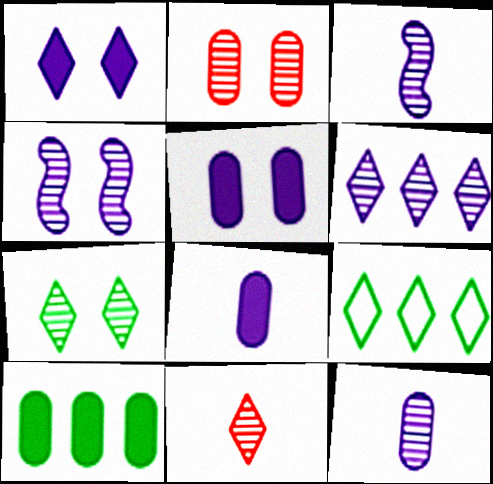[[1, 9, 11], 
[2, 4, 7], 
[4, 6, 12], 
[6, 7, 11]]